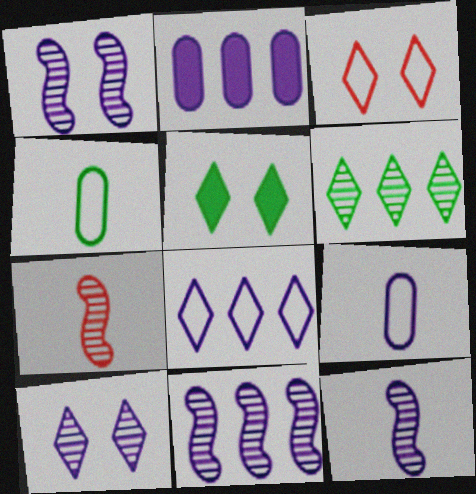[[1, 11, 12], 
[2, 8, 11], 
[3, 5, 10]]